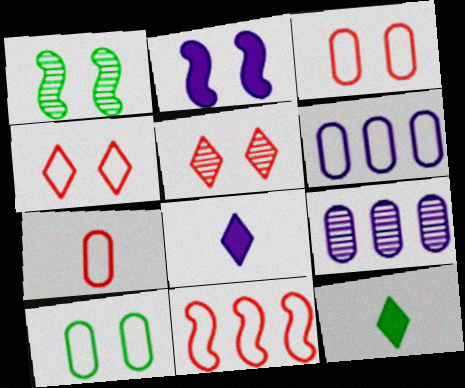[[2, 5, 10], 
[4, 7, 11], 
[6, 7, 10]]